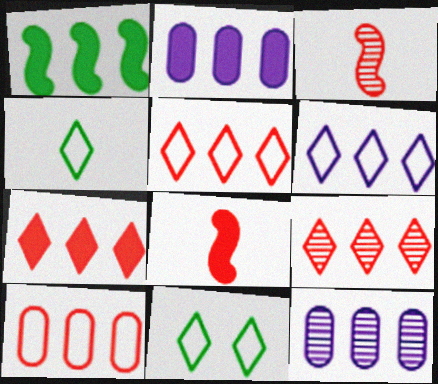[[1, 2, 7], 
[1, 5, 12], 
[2, 3, 11], 
[5, 7, 9], 
[8, 11, 12]]